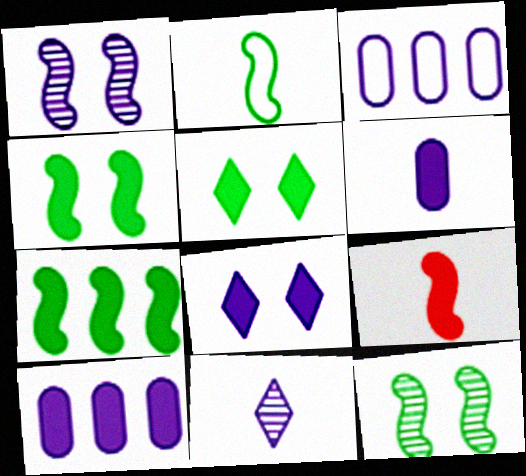[[2, 7, 12], 
[5, 9, 10]]